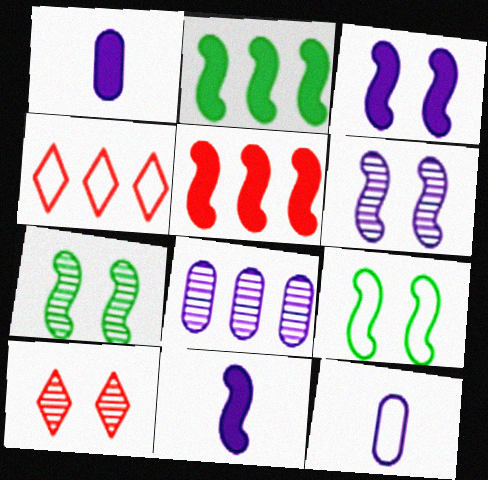[[1, 4, 7], 
[2, 4, 8], 
[2, 10, 12], 
[4, 9, 12]]